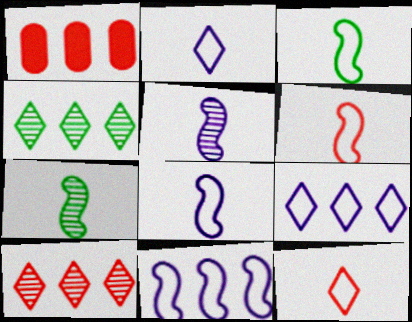[[1, 4, 11], 
[3, 6, 8]]